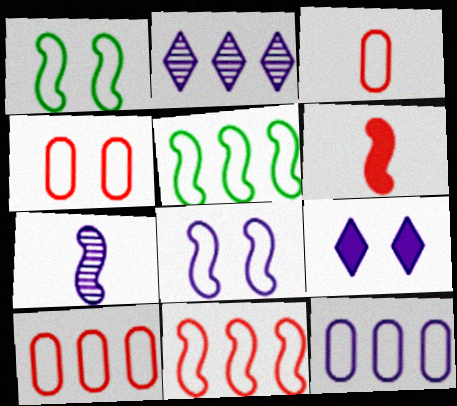[[3, 4, 10], 
[7, 9, 12]]